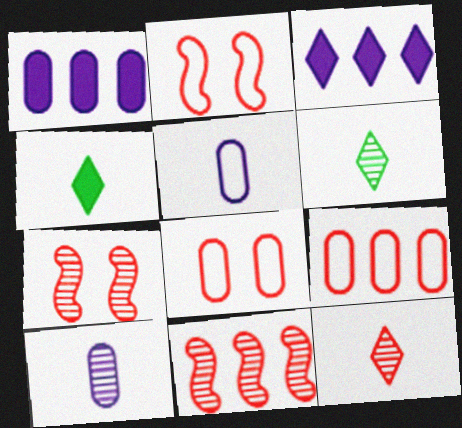[[1, 2, 6]]